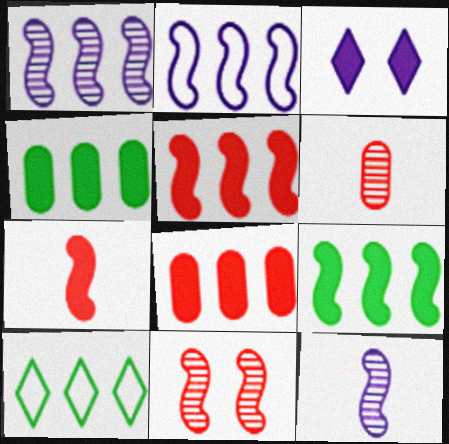[[1, 8, 10], 
[3, 4, 7]]